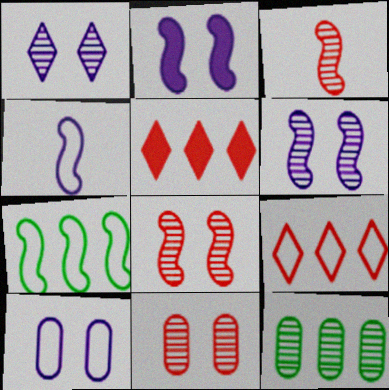[[1, 2, 10], 
[1, 3, 12], 
[2, 3, 7]]